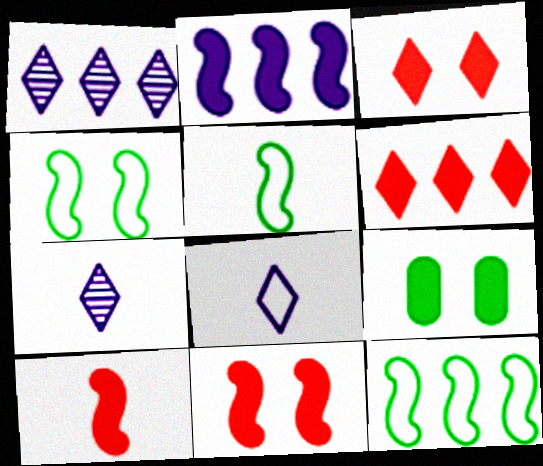[[4, 5, 12]]